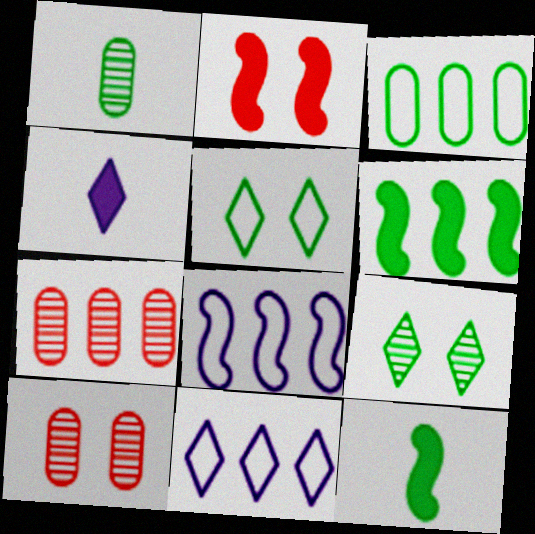[[1, 2, 11], 
[1, 5, 6], 
[3, 9, 12], 
[6, 7, 11], 
[10, 11, 12]]